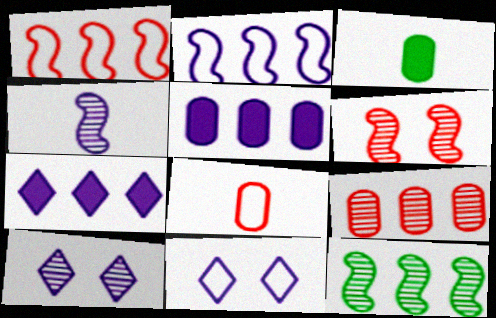[[1, 3, 10], 
[4, 5, 11], 
[4, 6, 12]]